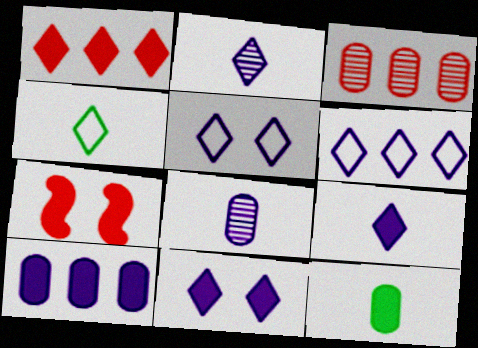[[2, 6, 11]]